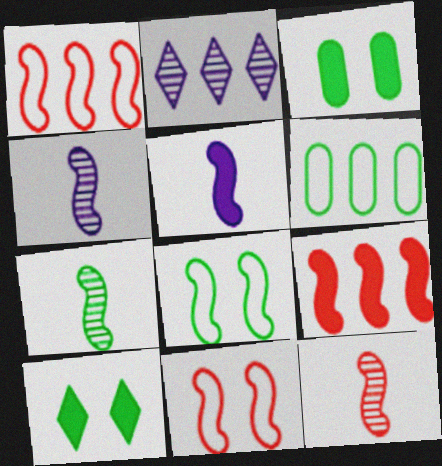[[2, 6, 9], 
[4, 7, 12], 
[4, 8, 9], 
[6, 7, 10], 
[9, 11, 12]]